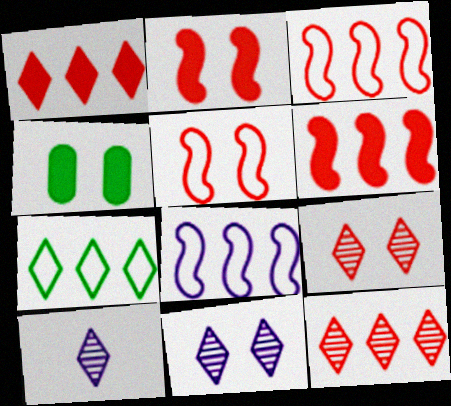[[3, 4, 10], 
[4, 5, 11]]